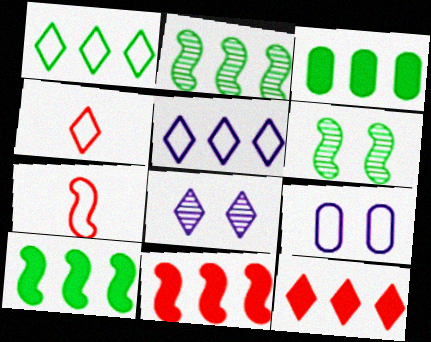[[1, 2, 3], 
[1, 7, 9], 
[3, 7, 8]]